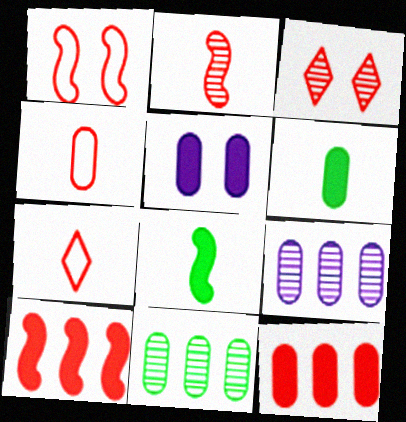[[1, 2, 10], 
[3, 4, 10], 
[4, 5, 11], 
[5, 6, 12]]